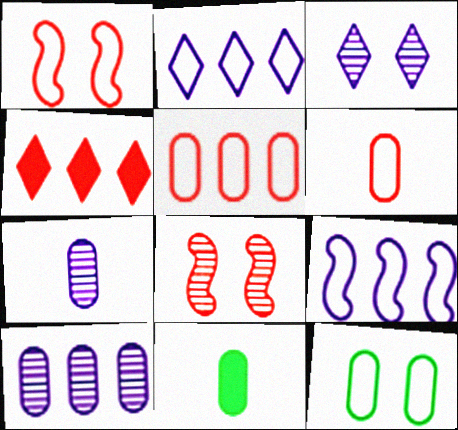[[2, 8, 11], 
[4, 6, 8], 
[6, 7, 11]]